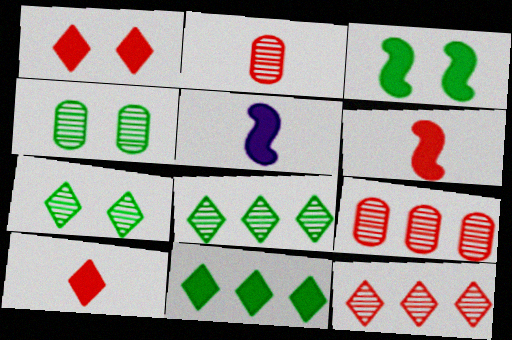[]